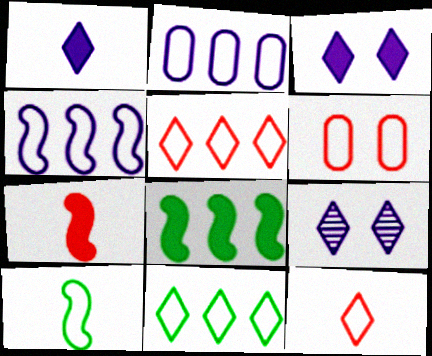[]